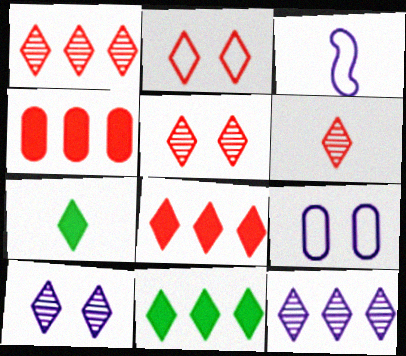[[1, 5, 6], 
[2, 6, 8], 
[2, 7, 12]]